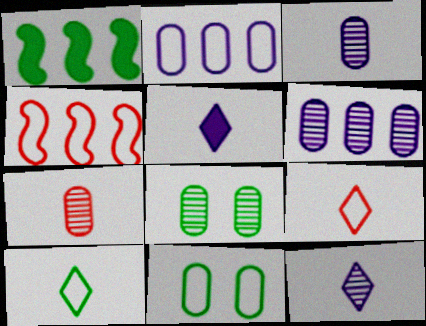[[1, 8, 10], 
[4, 5, 8], 
[6, 7, 8]]